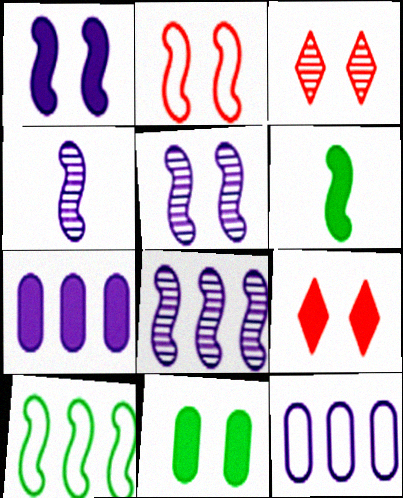[[1, 9, 11], 
[2, 6, 8], 
[3, 6, 12], 
[4, 5, 8], 
[6, 7, 9]]